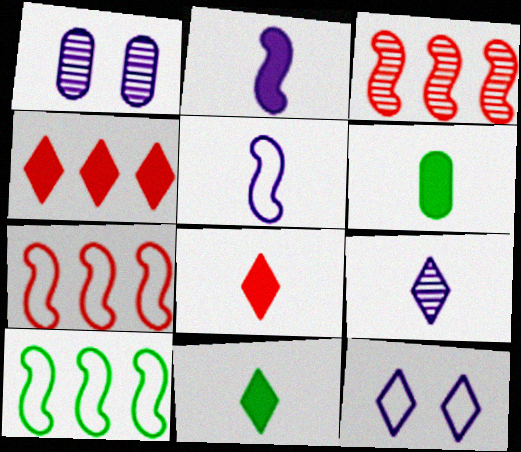[[1, 7, 11], 
[1, 8, 10], 
[2, 6, 8], 
[3, 6, 12]]